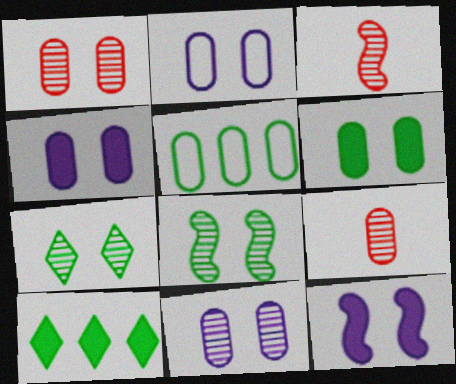[[1, 2, 6], 
[2, 3, 10], 
[2, 4, 11], 
[4, 5, 9]]